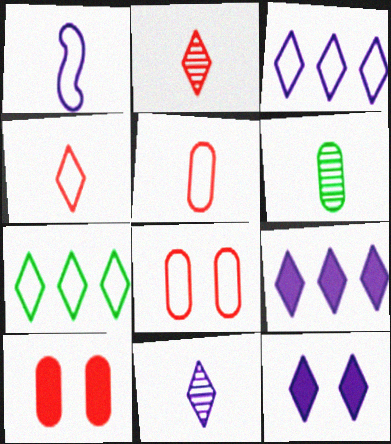[[1, 7, 8], 
[2, 7, 12], 
[3, 11, 12]]